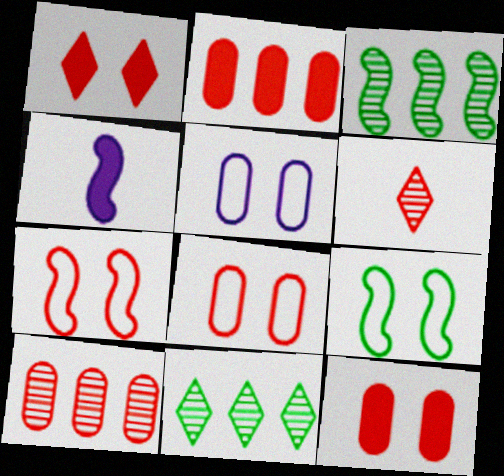[[2, 6, 7], 
[3, 4, 7], 
[4, 8, 11]]